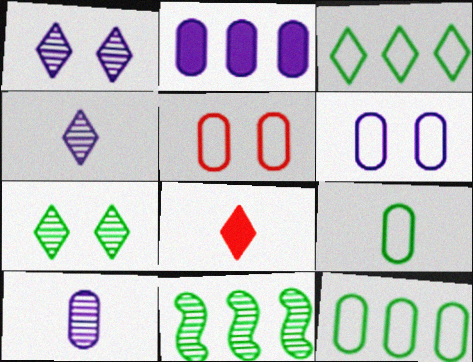[[1, 3, 8], 
[2, 6, 10], 
[6, 8, 11]]